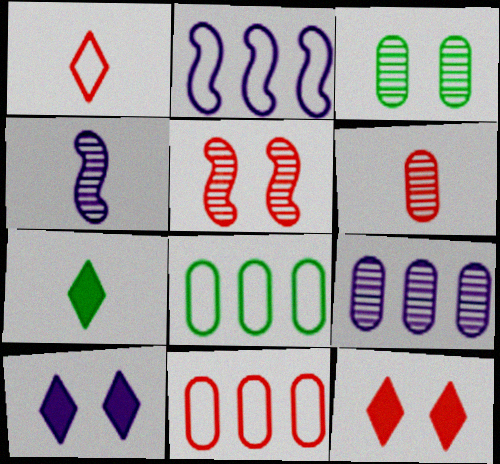[[3, 6, 9], 
[4, 8, 12]]